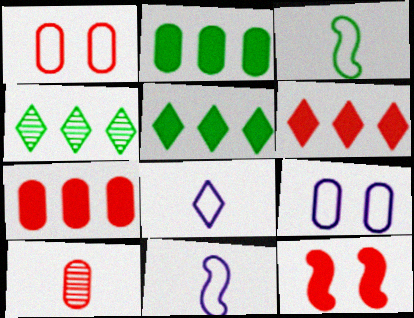[[1, 7, 10], 
[2, 9, 10]]